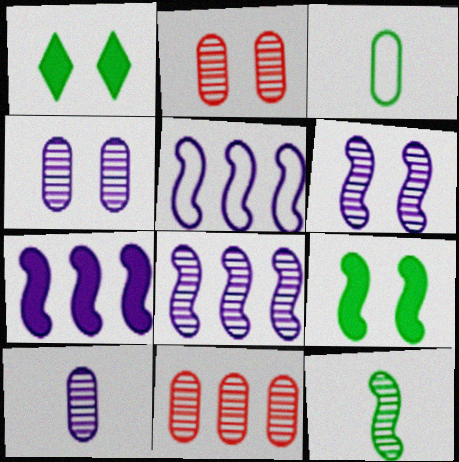[[5, 7, 8]]